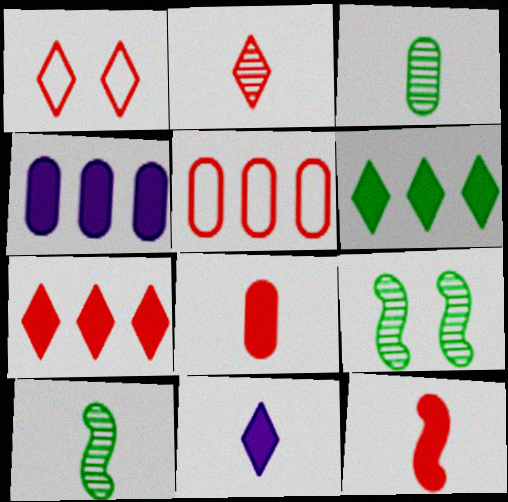[[1, 2, 7], 
[1, 4, 10], 
[5, 9, 11]]